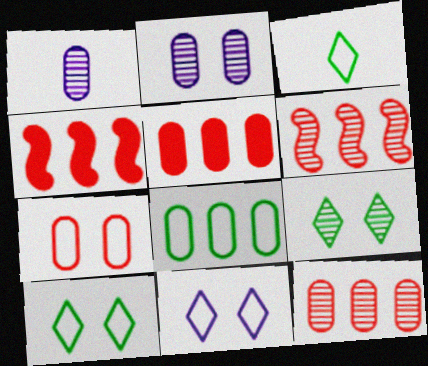[[1, 4, 10], 
[1, 6, 9], 
[2, 3, 4]]